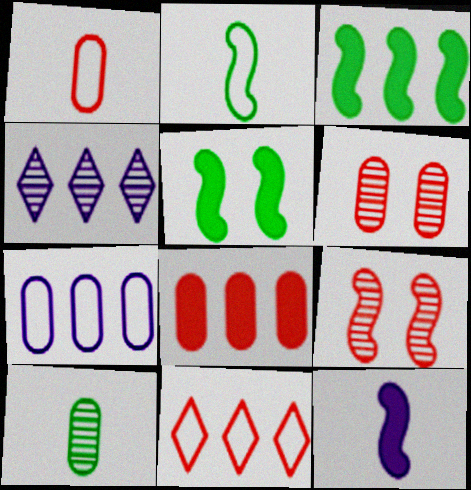[[1, 4, 5], 
[1, 6, 8], 
[4, 9, 10]]